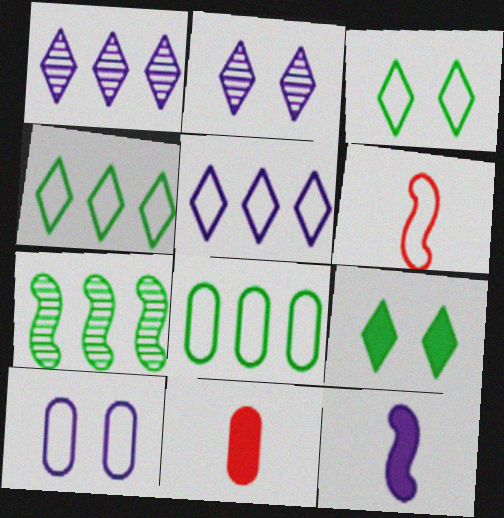[[1, 10, 12], 
[4, 6, 10]]